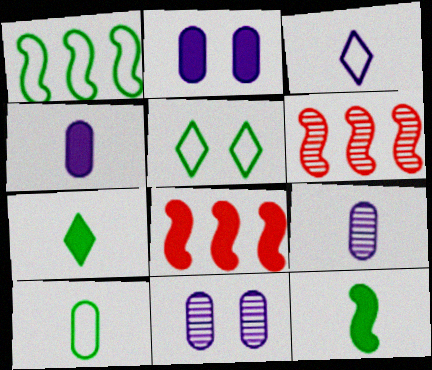[[1, 5, 10], 
[2, 7, 8], 
[4, 5, 6], 
[5, 8, 9]]